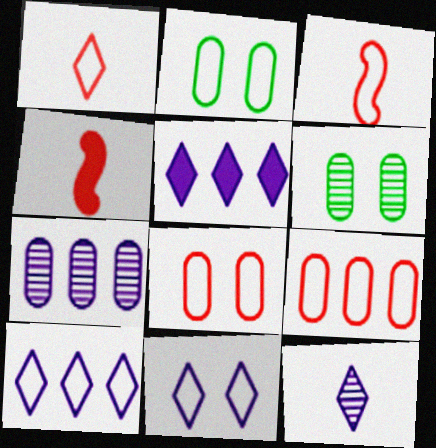[[2, 3, 10], 
[3, 5, 6], 
[4, 6, 10], 
[5, 11, 12]]